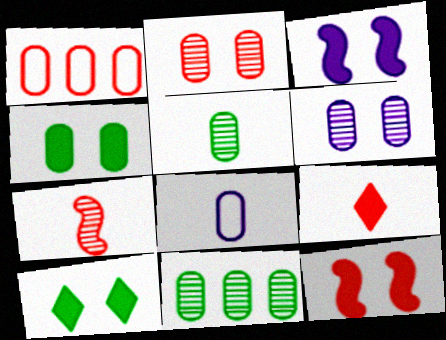[]